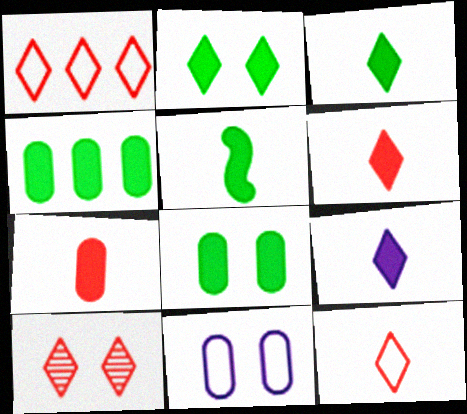[[1, 6, 10], 
[2, 4, 5], 
[3, 6, 9], 
[5, 7, 9]]